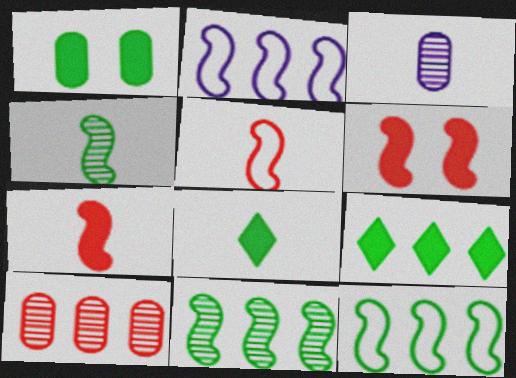[[2, 4, 6], 
[2, 9, 10], 
[3, 5, 8]]